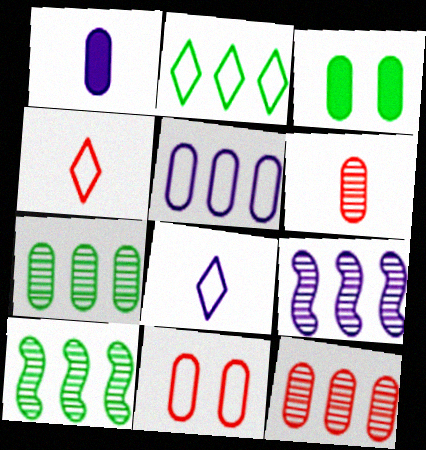[[1, 7, 11], 
[3, 4, 9], 
[3, 5, 6]]